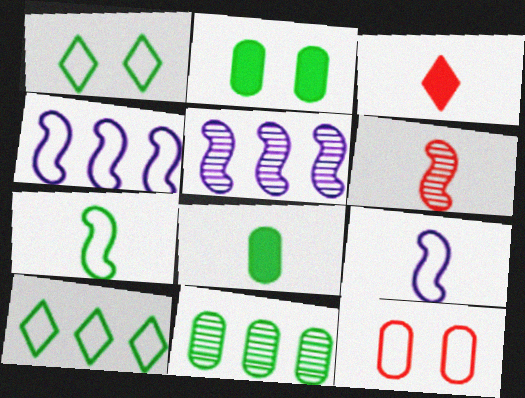[[9, 10, 12]]